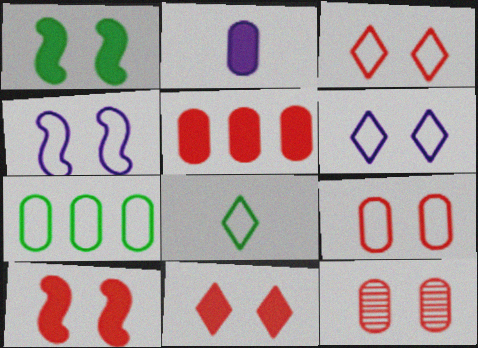[[1, 6, 12], 
[2, 7, 12], 
[3, 10, 12]]